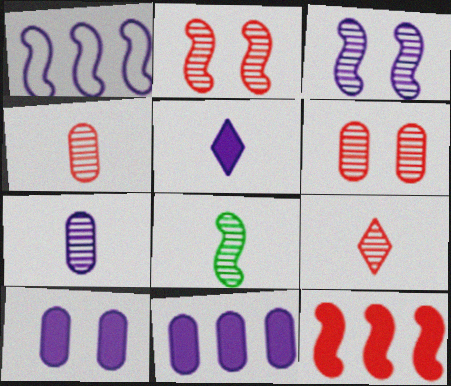[[7, 8, 9]]